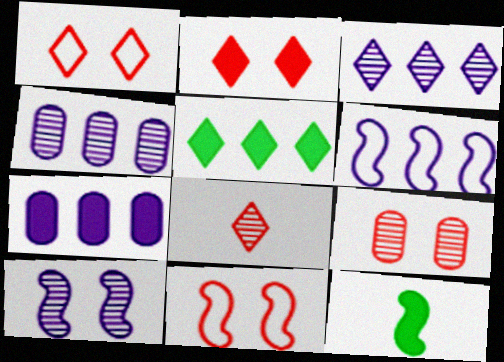[[1, 4, 12], 
[2, 7, 12], 
[2, 9, 11], 
[3, 6, 7]]